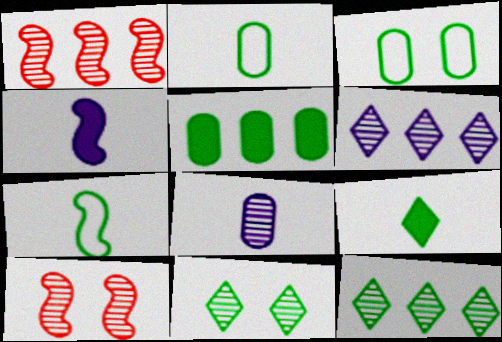[[1, 8, 11], 
[5, 7, 11], 
[8, 10, 12]]